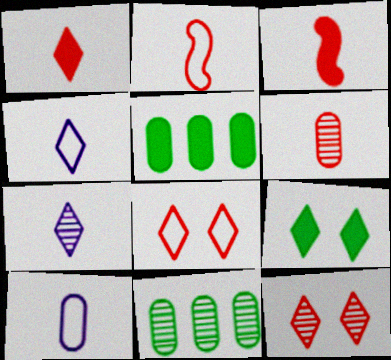[[1, 2, 6]]